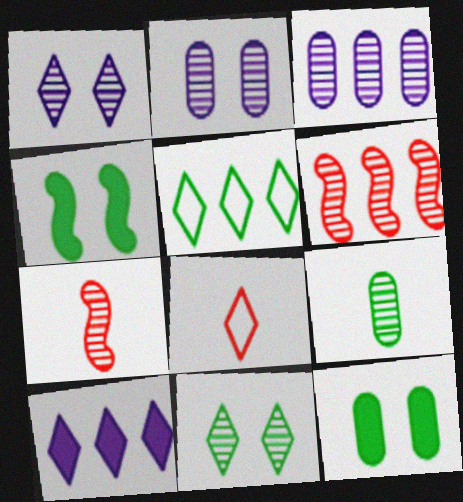[[1, 6, 9], 
[3, 4, 8], 
[3, 7, 11], 
[4, 5, 9], 
[8, 10, 11]]